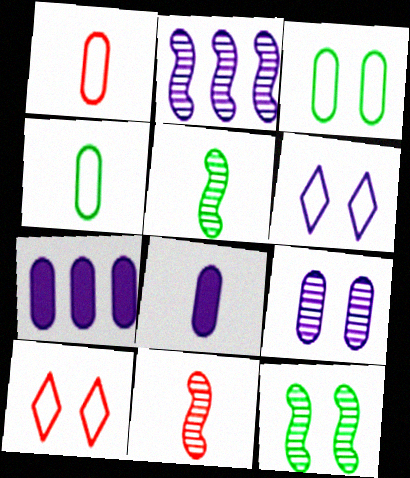[[2, 6, 8], 
[2, 11, 12], 
[5, 7, 10]]